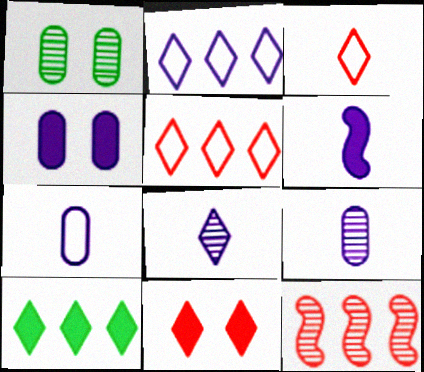[[1, 5, 6], 
[1, 8, 12], 
[6, 7, 8]]